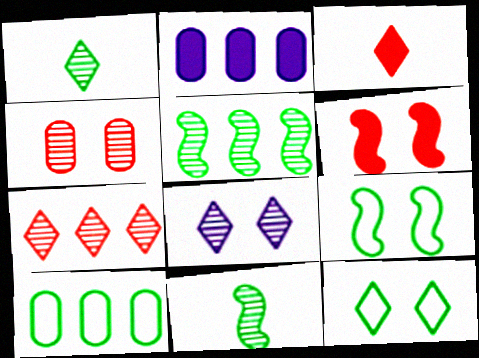[[1, 7, 8]]